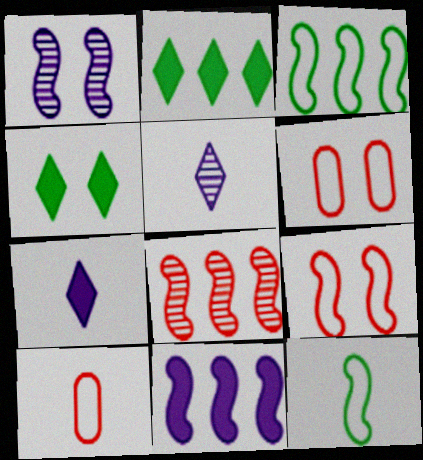[[1, 2, 10], 
[1, 4, 6], 
[3, 8, 11]]